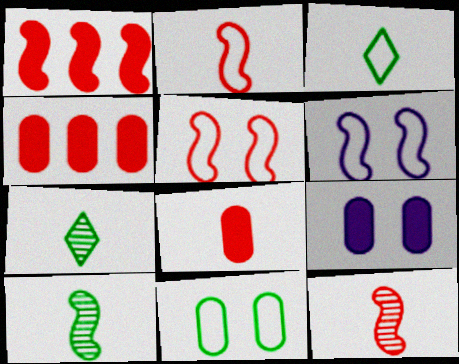[[1, 5, 12], 
[1, 6, 10], 
[4, 6, 7]]